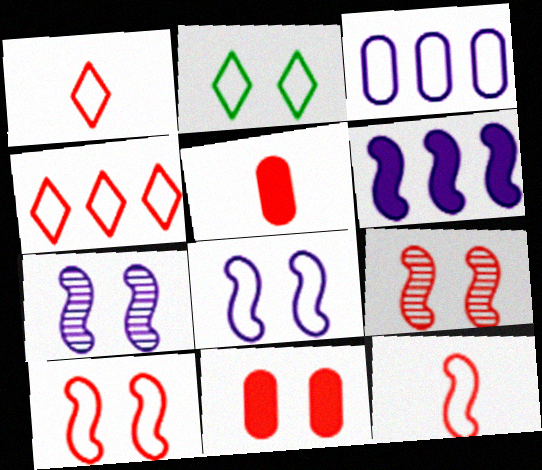[[2, 3, 12], 
[2, 7, 11], 
[4, 5, 9]]